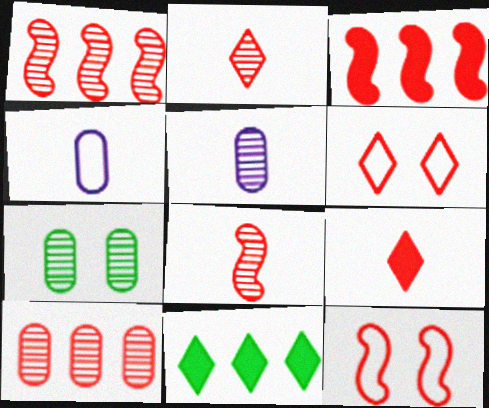[[3, 8, 12], 
[5, 7, 10], 
[5, 11, 12], 
[9, 10, 12]]